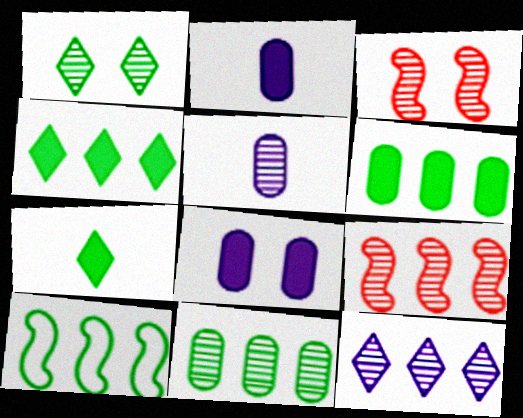[[1, 5, 9], 
[4, 10, 11], 
[9, 11, 12]]